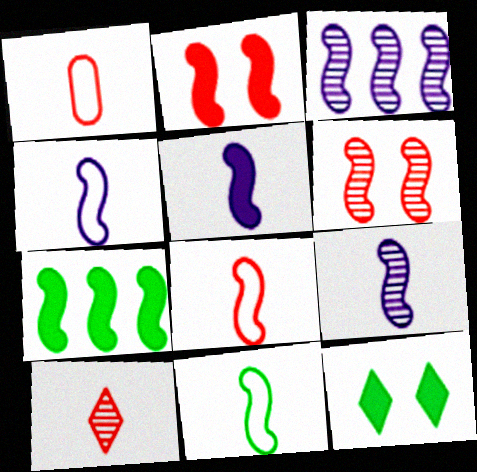[[1, 3, 12], 
[2, 3, 11], 
[2, 5, 7], 
[4, 5, 9], 
[4, 6, 7], 
[4, 8, 11]]